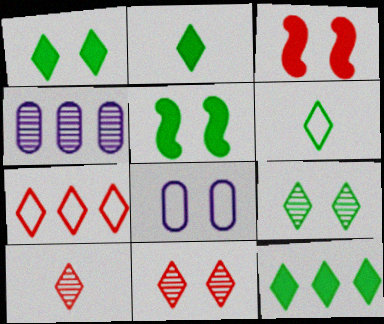[[1, 2, 12], 
[3, 4, 6], 
[3, 8, 9], 
[5, 8, 11], 
[6, 9, 12]]